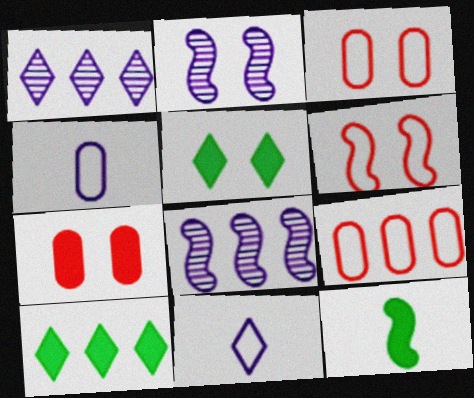[[1, 3, 12], 
[2, 3, 5], 
[6, 8, 12], 
[8, 9, 10]]